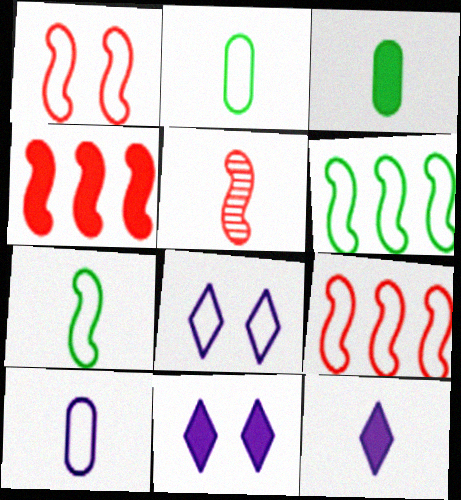[[1, 4, 5], 
[2, 5, 12], 
[2, 8, 9], 
[3, 4, 11]]